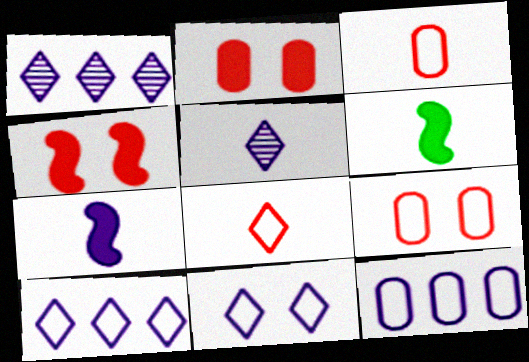[[1, 6, 9], 
[3, 5, 6]]